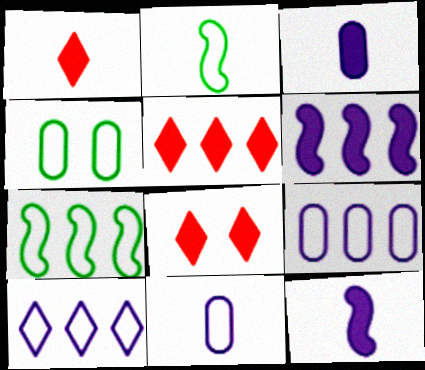[[1, 5, 8]]